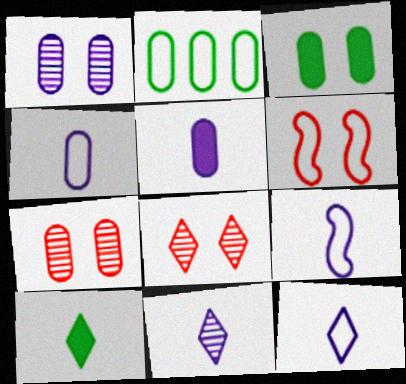[[2, 5, 7], 
[2, 6, 12], 
[4, 9, 12], 
[5, 9, 11]]